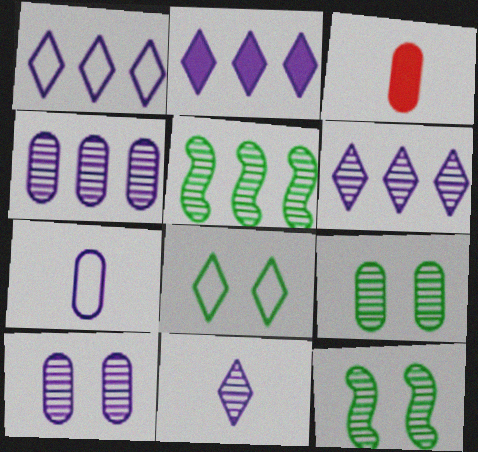[[1, 2, 6], 
[1, 3, 12]]